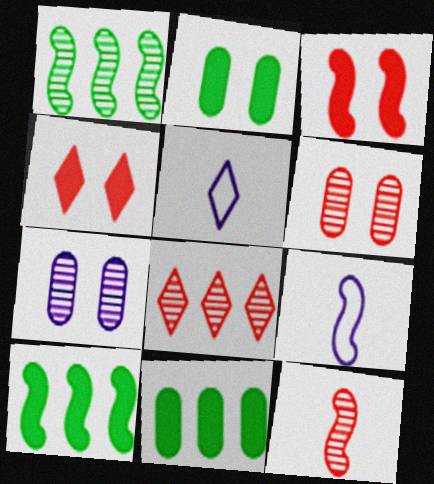[[1, 3, 9], 
[2, 8, 9], 
[5, 6, 10], 
[6, 8, 12]]